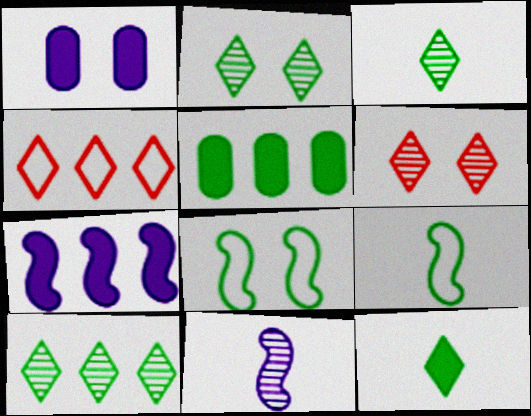[[1, 6, 8], 
[2, 3, 10], 
[2, 5, 9], 
[3, 5, 8]]